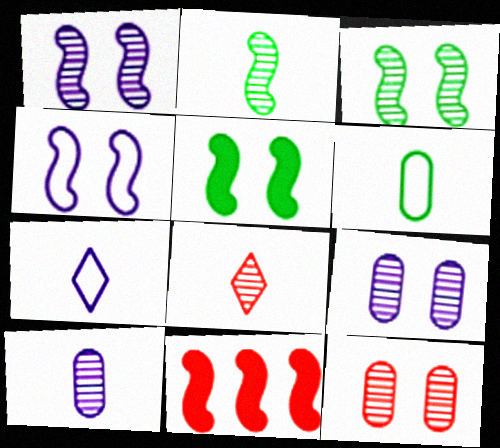[[2, 4, 11], 
[2, 8, 10]]